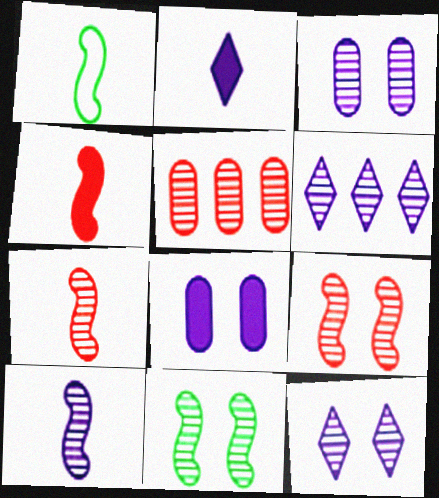[[1, 4, 10], 
[3, 6, 10]]